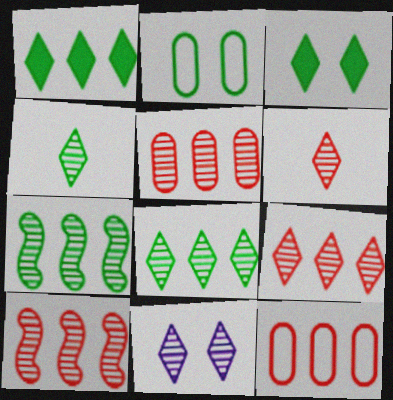[[4, 9, 11], 
[5, 9, 10], 
[6, 8, 11]]